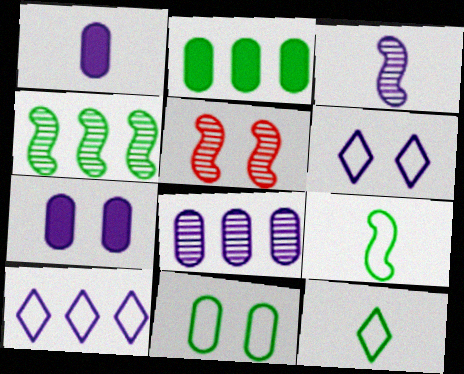[[3, 4, 5], 
[3, 7, 10]]